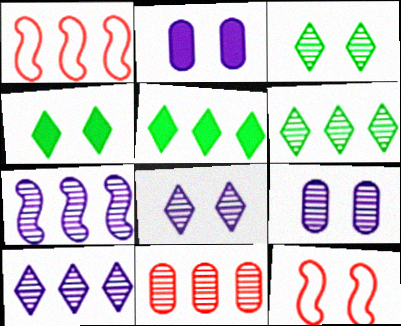[[2, 3, 12], 
[4, 9, 12], 
[6, 7, 11]]